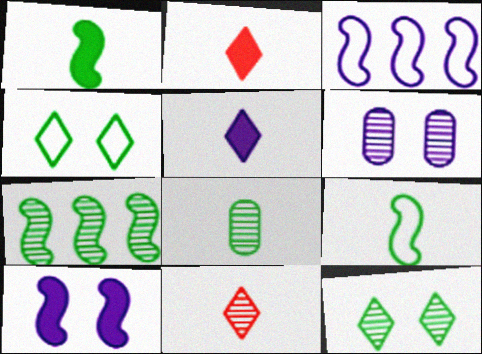[[3, 5, 6], 
[6, 7, 11], 
[7, 8, 12]]